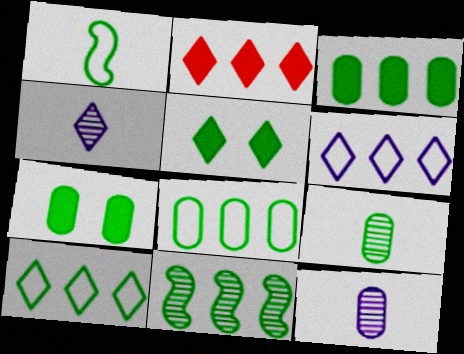[[3, 10, 11], 
[7, 8, 9]]